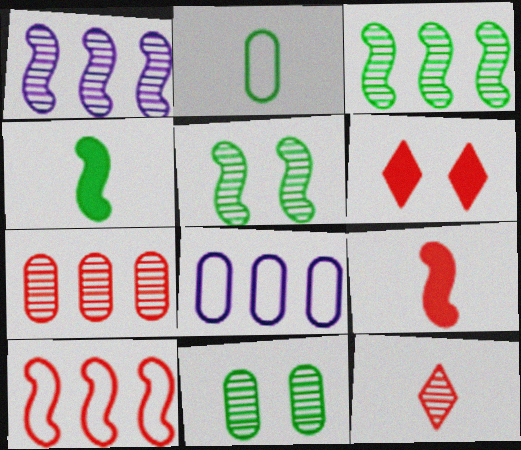[[1, 2, 6], 
[1, 11, 12]]